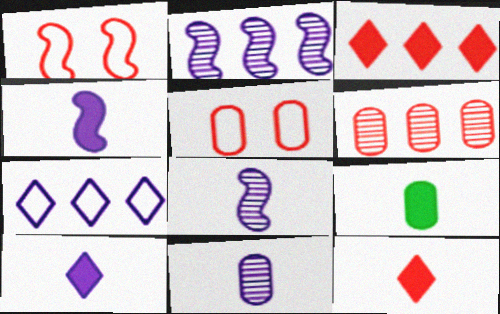[[1, 6, 12], 
[4, 9, 12]]